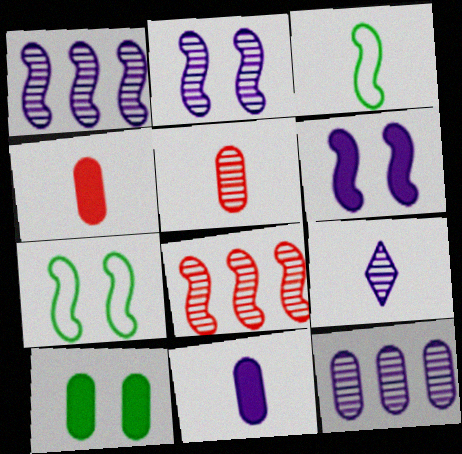[[2, 9, 12], 
[3, 4, 9], 
[3, 6, 8]]